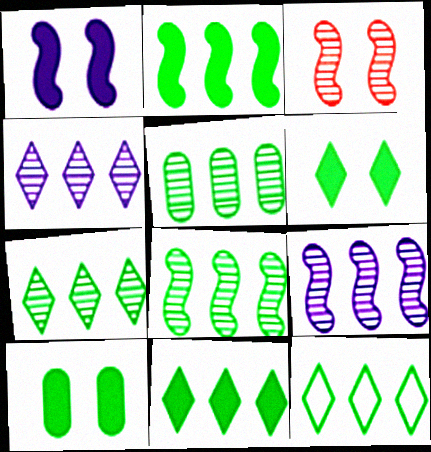[[2, 5, 12], 
[5, 7, 8], 
[7, 11, 12]]